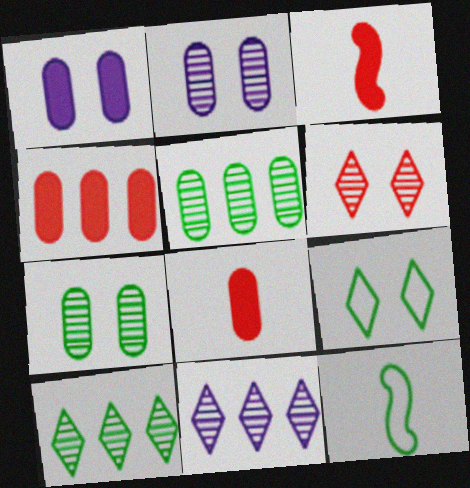[]